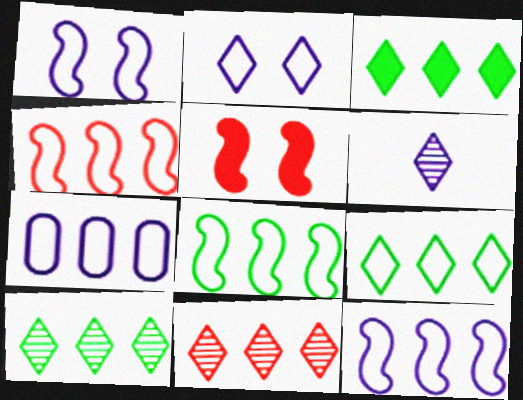[[3, 9, 10], 
[4, 7, 9], 
[4, 8, 12]]